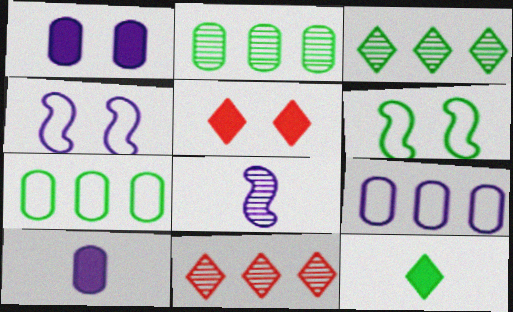[[2, 6, 12], 
[5, 7, 8], 
[6, 10, 11]]